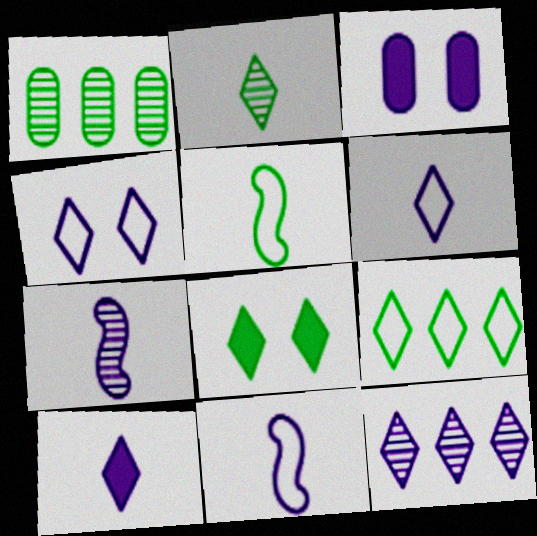[[1, 5, 8], 
[2, 8, 9], 
[3, 11, 12], 
[4, 10, 12]]